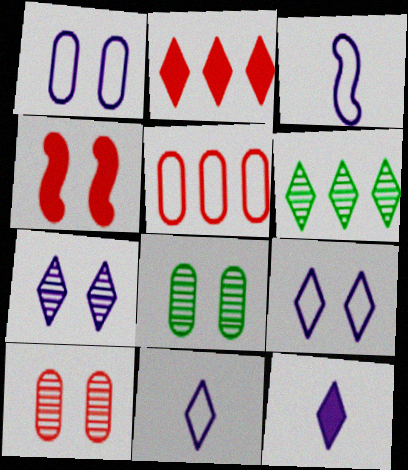[[2, 3, 8], 
[4, 8, 9]]